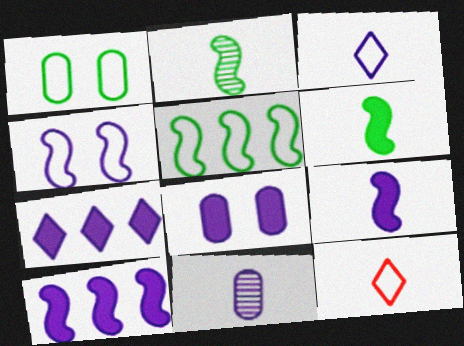[[3, 9, 11], 
[4, 7, 11], 
[6, 11, 12], 
[7, 8, 9]]